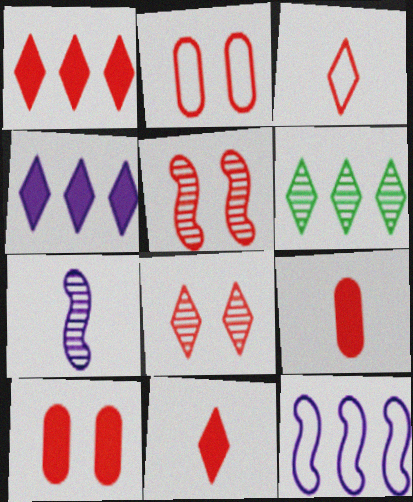[[1, 3, 8]]